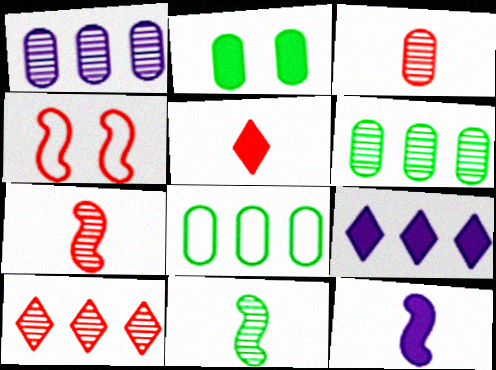[]